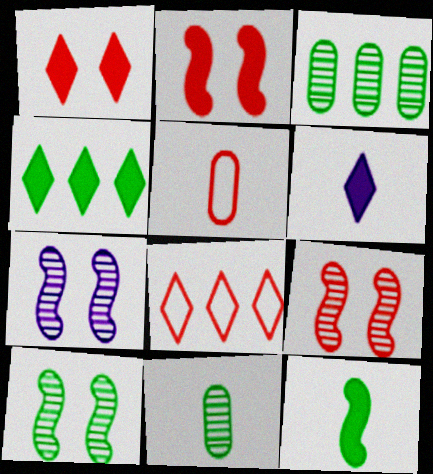[[1, 4, 6], 
[4, 5, 7], 
[7, 9, 10]]